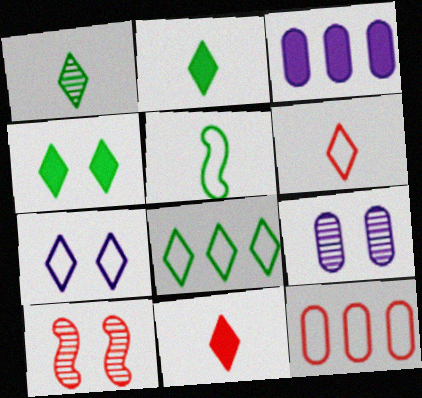[[1, 4, 8], 
[5, 7, 12], 
[6, 7, 8], 
[10, 11, 12]]